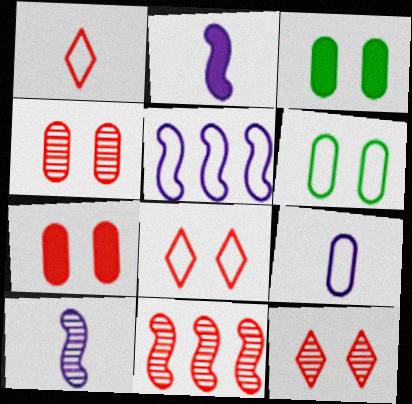[[1, 5, 6], 
[1, 7, 11]]